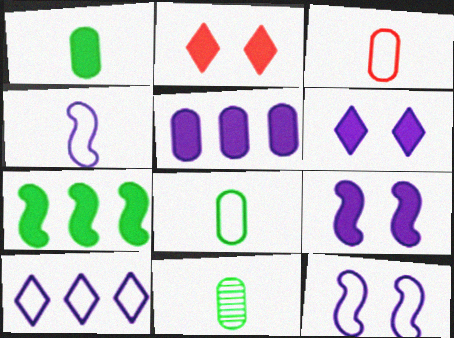[[1, 8, 11]]